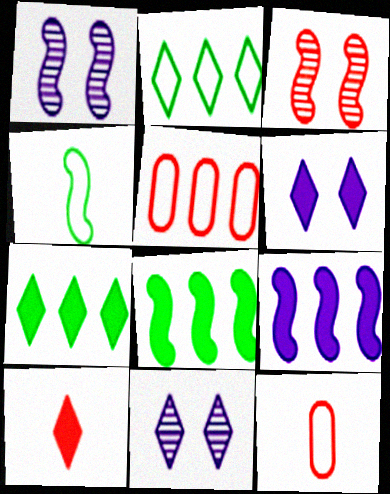[[1, 7, 12], 
[2, 10, 11], 
[3, 4, 9], 
[3, 5, 10], 
[6, 7, 10], 
[8, 11, 12]]